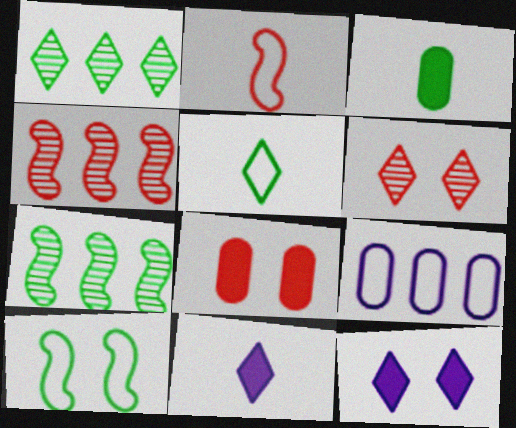[[1, 3, 10]]